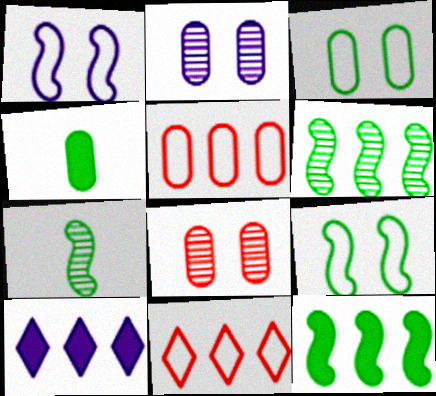[[2, 4, 5], 
[5, 6, 10], 
[7, 9, 12]]